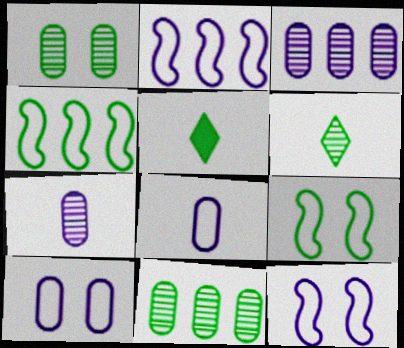[[1, 4, 5], 
[5, 9, 11]]